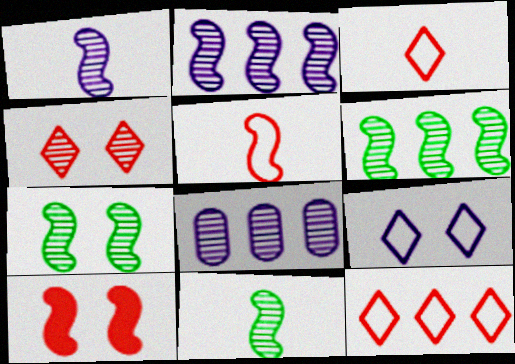[[4, 8, 11], 
[6, 7, 11]]